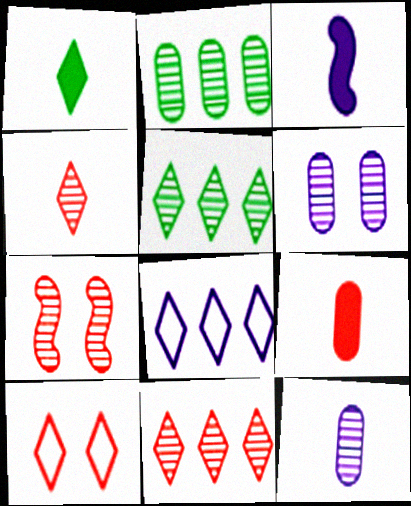[[1, 3, 9], 
[2, 3, 10], 
[3, 6, 8], 
[5, 7, 12]]